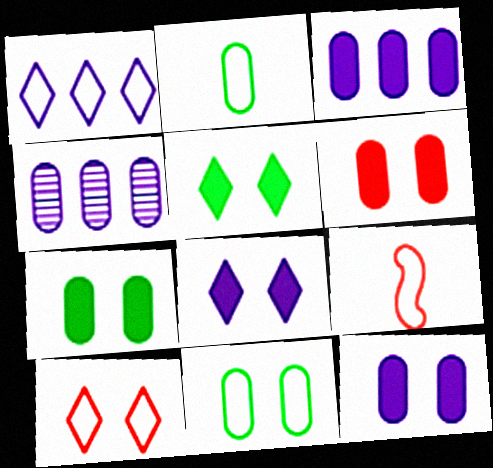[[1, 9, 11], 
[2, 4, 6], 
[4, 5, 9], 
[6, 7, 12]]